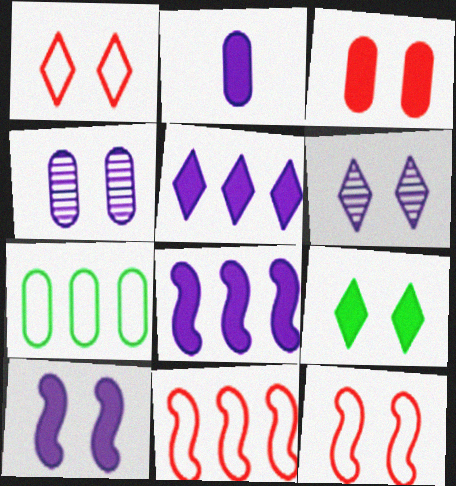[[1, 6, 9], 
[2, 5, 10], 
[3, 9, 10], 
[4, 9, 12]]